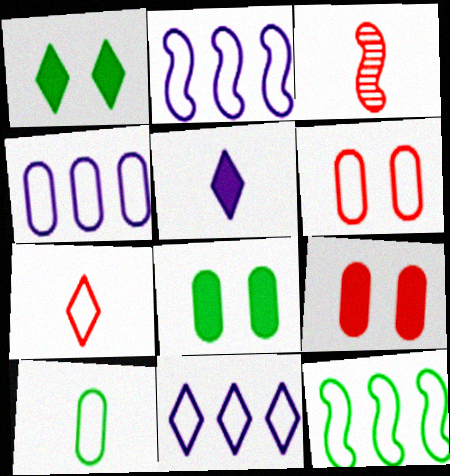[[1, 3, 4], 
[2, 4, 11], 
[3, 5, 10], 
[3, 8, 11], 
[4, 6, 10]]